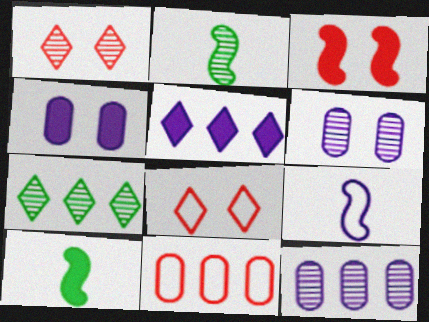[[1, 2, 12], 
[5, 6, 9], 
[8, 10, 12]]